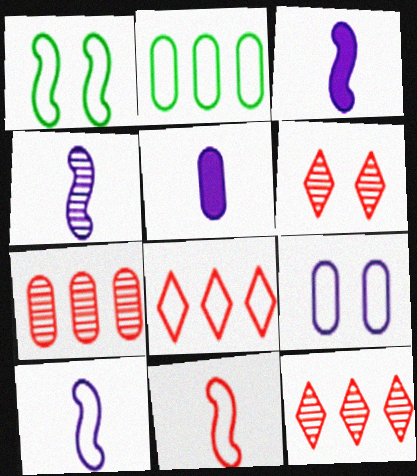[[1, 5, 12], 
[2, 3, 6], 
[3, 4, 10]]